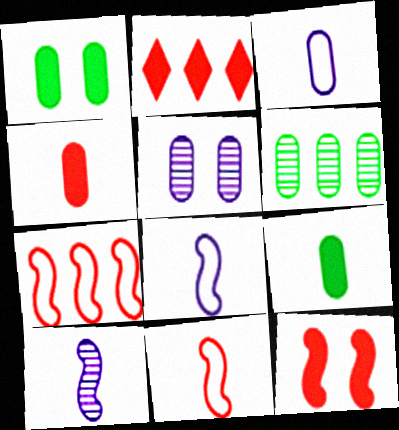[[2, 4, 12]]